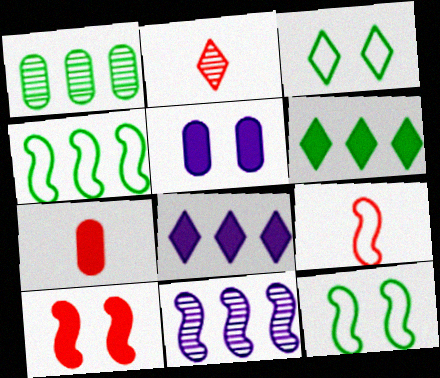[[1, 4, 6], 
[2, 3, 8], 
[2, 4, 5], 
[2, 7, 9], 
[3, 7, 11]]